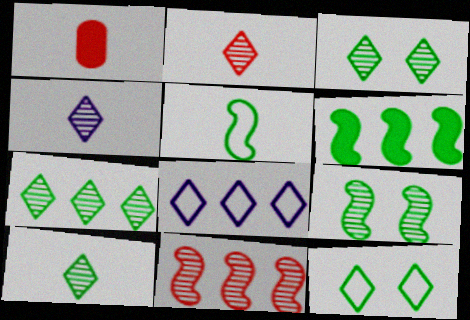[[1, 4, 5], 
[1, 8, 9], 
[2, 4, 10], 
[3, 7, 10], 
[5, 6, 9]]